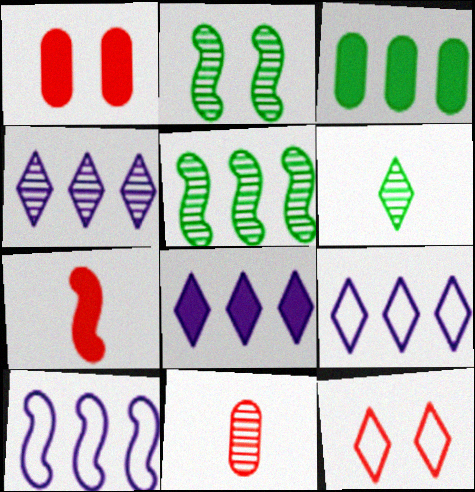[[1, 6, 10], 
[2, 4, 11], 
[2, 7, 10], 
[4, 8, 9], 
[6, 8, 12]]